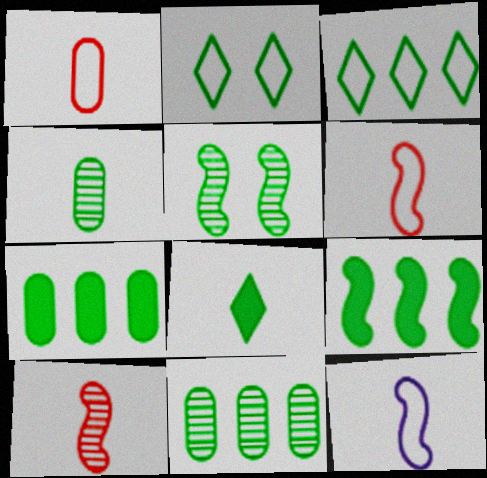[[2, 4, 9], 
[3, 9, 11]]